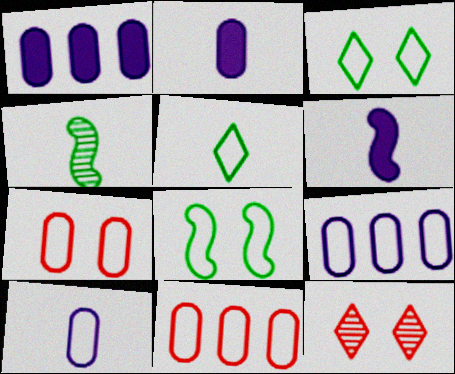[]